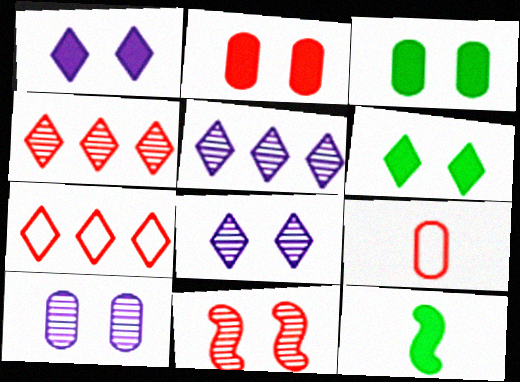[[7, 10, 12]]